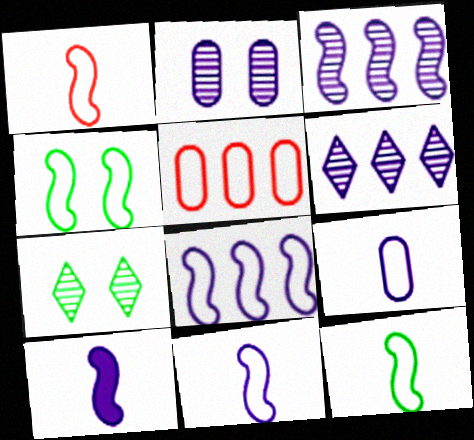[[1, 4, 8], 
[1, 11, 12], 
[5, 7, 10]]